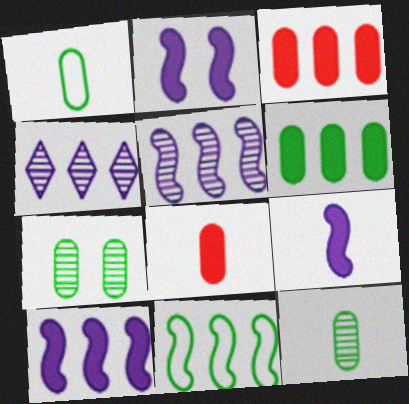[[1, 6, 7], 
[2, 9, 10], 
[3, 4, 11]]